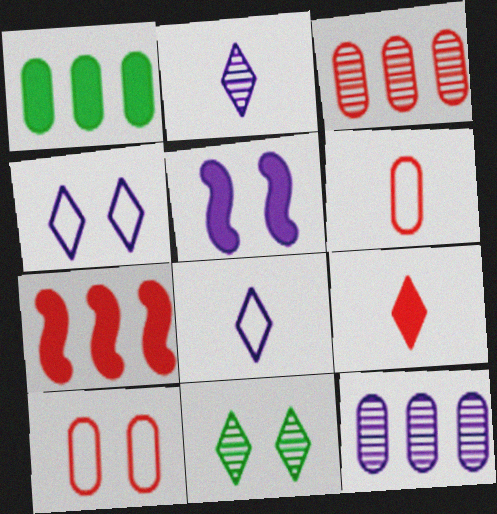[[1, 5, 9], 
[5, 8, 12], 
[5, 10, 11]]